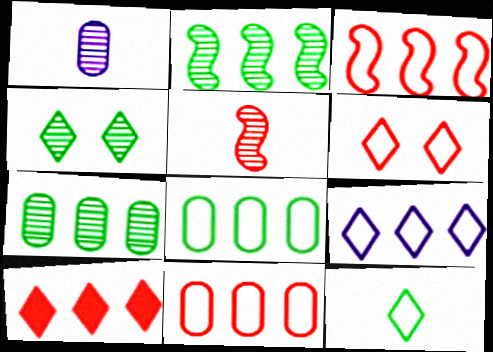[[3, 8, 9], 
[6, 9, 12]]